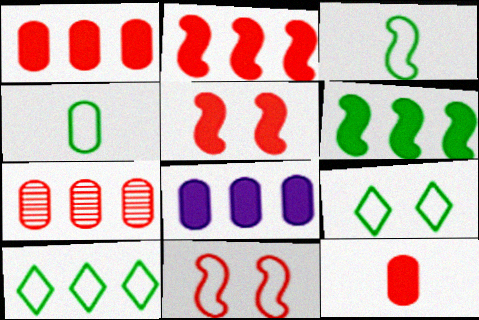[]